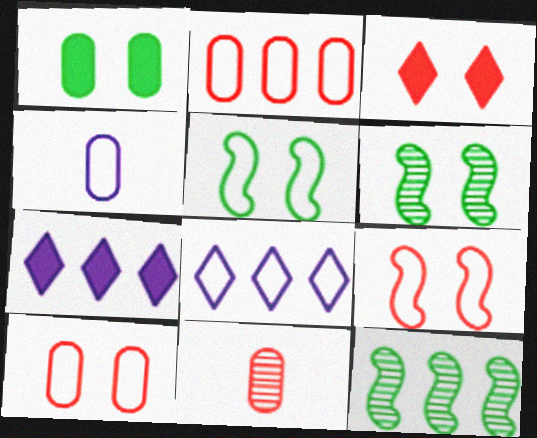[[2, 7, 12], 
[3, 4, 12], 
[5, 7, 11]]